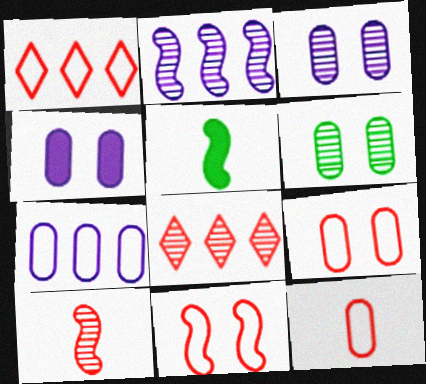[[1, 3, 5], 
[1, 11, 12], 
[2, 5, 11], 
[4, 6, 9]]